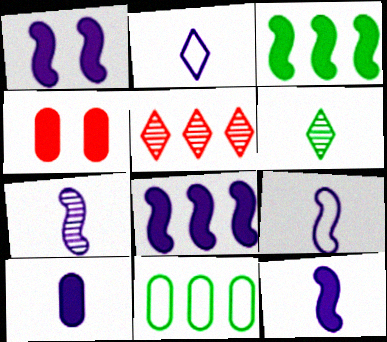[[1, 8, 12], 
[2, 7, 10], 
[5, 8, 11], 
[7, 9, 12]]